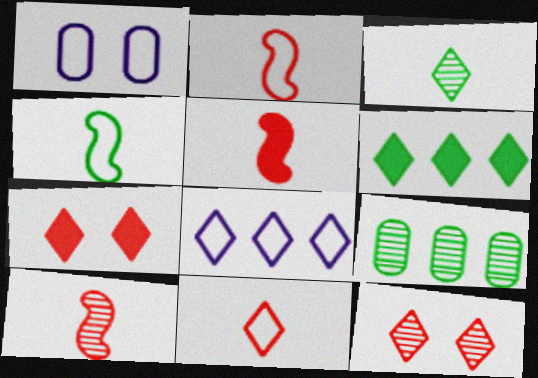[[1, 6, 10], 
[2, 5, 10], 
[3, 7, 8]]